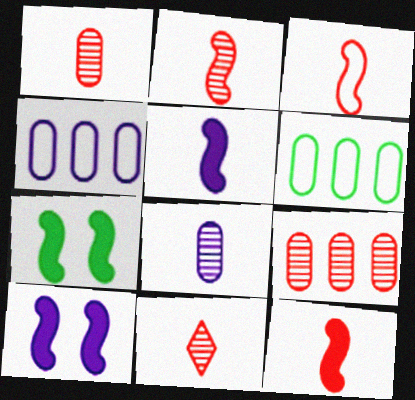[[1, 2, 11], 
[2, 3, 12], 
[4, 7, 11], 
[6, 10, 11]]